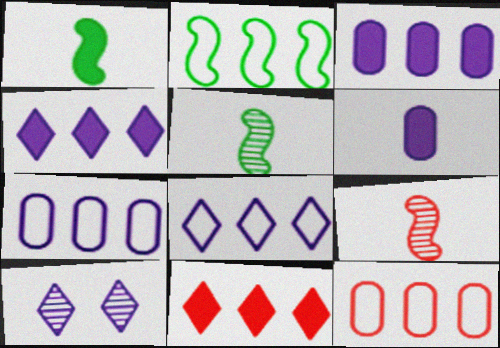[[1, 10, 12], 
[2, 8, 12]]